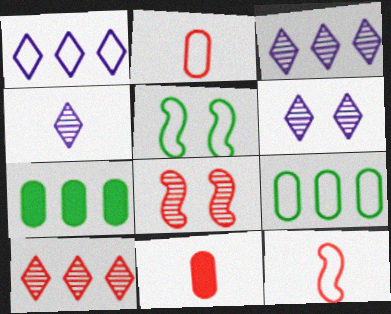[[1, 2, 5], 
[3, 4, 6], 
[3, 5, 11], 
[6, 7, 12]]